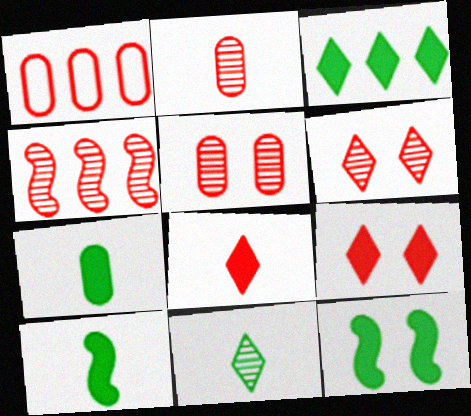[[2, 4, 6], 
[3, 7, 12]]